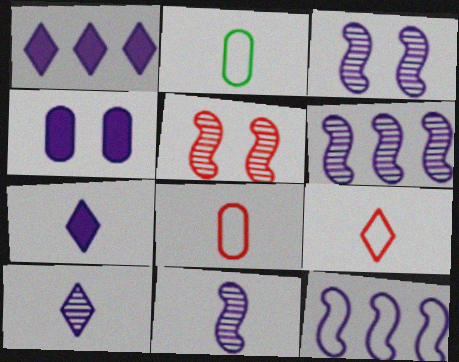[[1, 2, 5], 
[3, 6, 11], 
[4, 10, 12]]